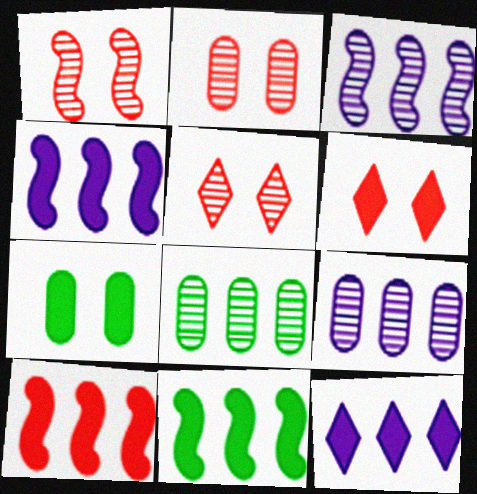[[1, 2, 5], 
[4, 10, 11]]